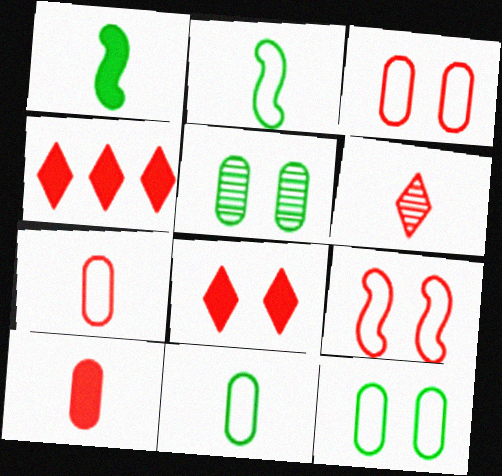[]